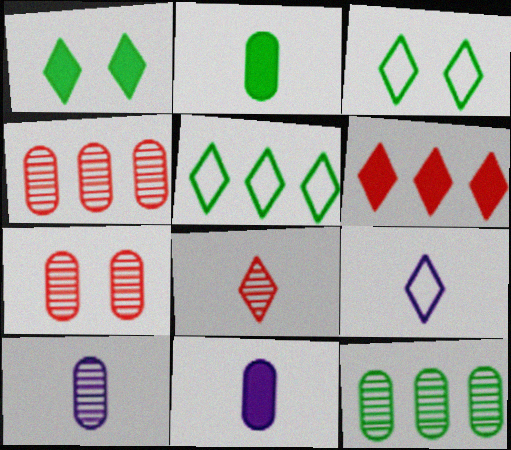[[7, 10, 12]]